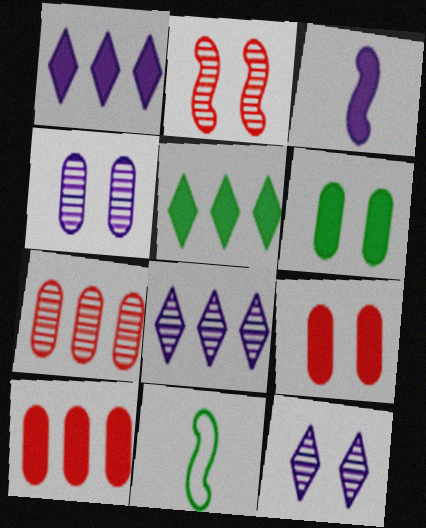[[3, 5, 9], 
[8, 9, 11], 
[10, 11, 12]]